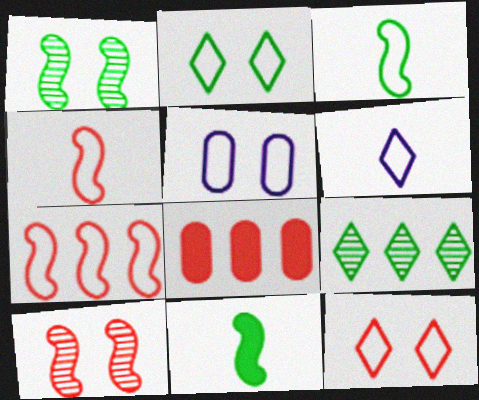[[1, 6, 8]]